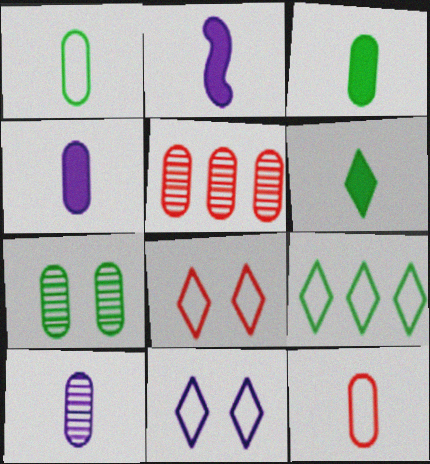[[3, 10, 12], 
[5, 7, 10]]